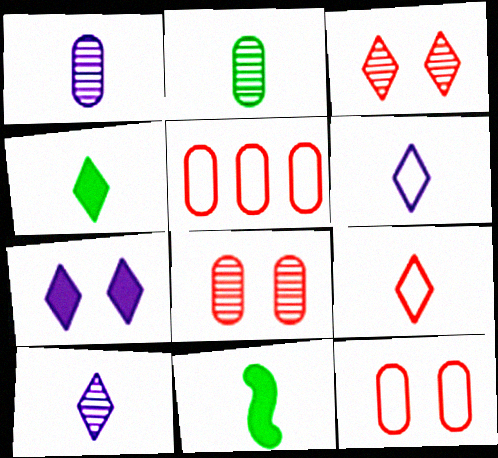[[1, 9, 11], 
[4, 9, 10]]